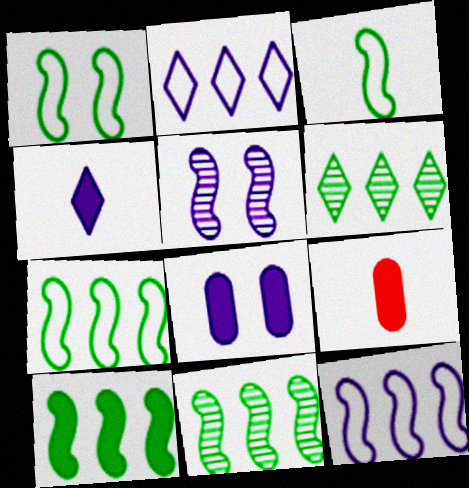[[1, 3, 7], 
[7, 10, 11]]